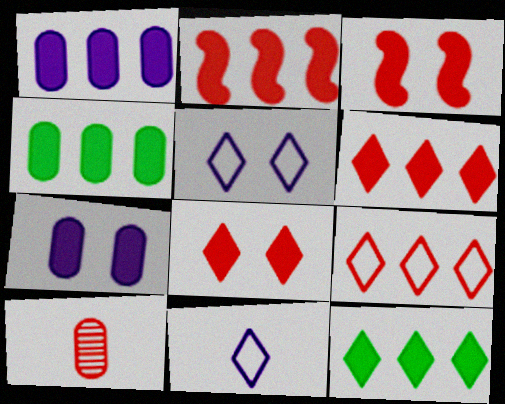[[1, 2, 12], 
[3, 9, 10]]